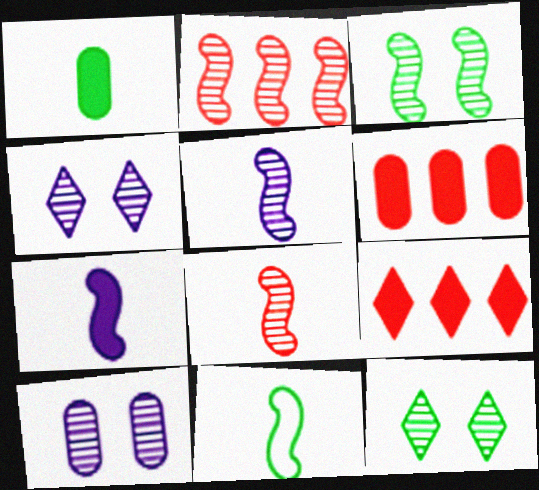[[2, 3, 5], 
[4, 6, 11], 
[7, 8, 11], 
[9, 10, 11]]